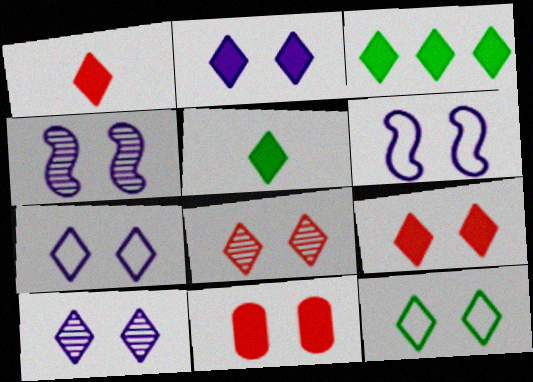[[1, 2, 3], 
[2, 7, 10], 
[2, 8, 12], 
[4, 11, 12], 
[9, 10, 12]]